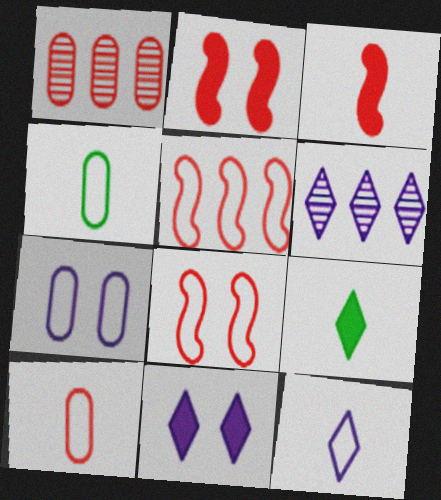[[2, 4, 6], 
[6, 11, 12]]